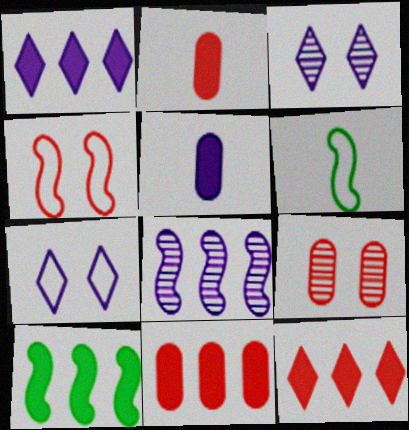[[1, 6, 9], 
[1, 10, 11], 
[3, 6, 11], 
[5, 7, 8]]